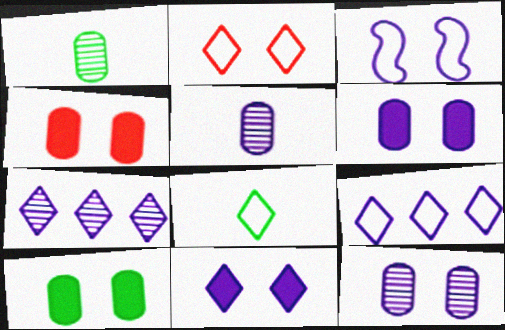[[2, 8, 9], 
[3, 11, 12], 
[4, 6, 10]]